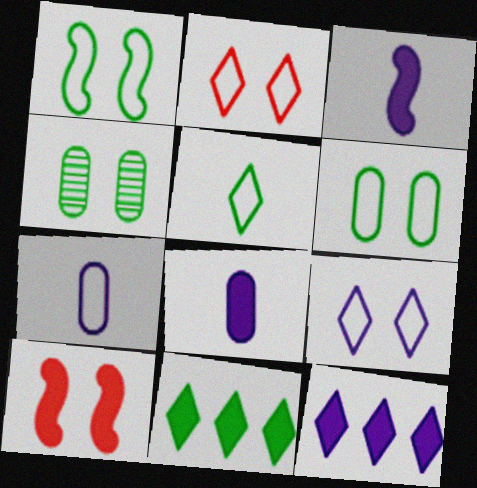[[4, 9, 10], 
[8, 10, 11]]